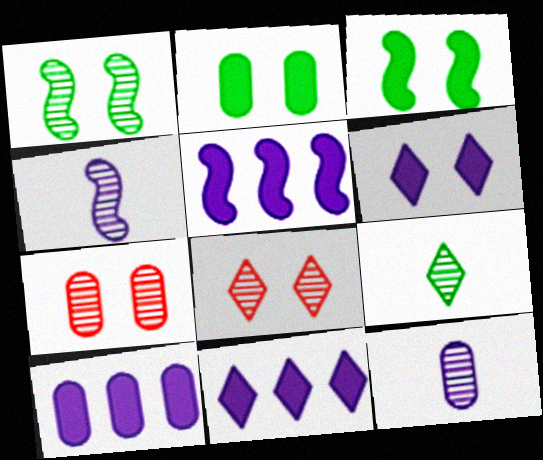[[5, 10, 11]]